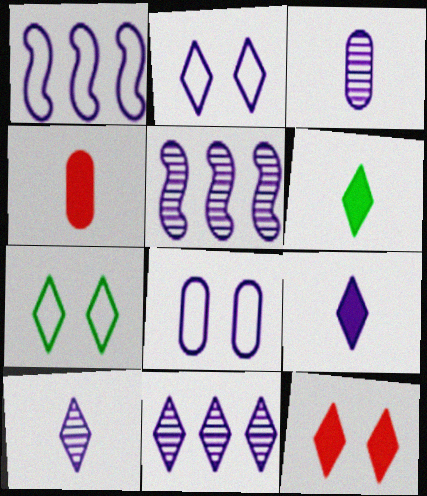[[2, 9, 11], 
[4, 5, 7], 
[5, 8, 9]]